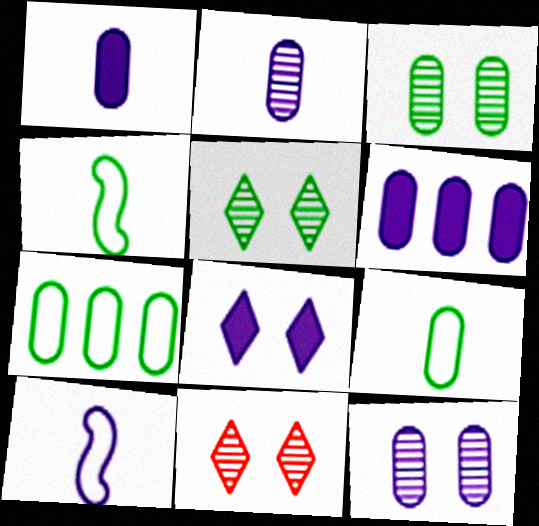[[4, 6, 11]]